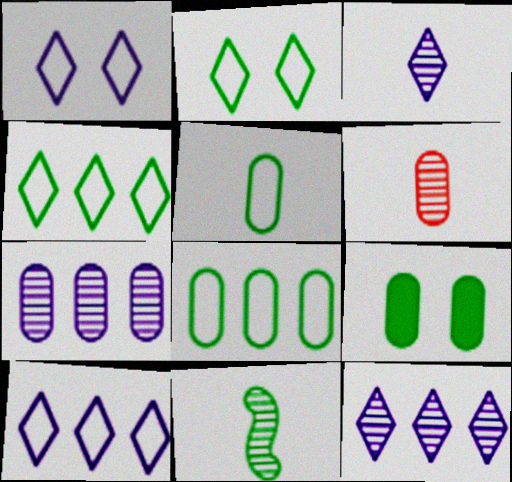[[3, 6, 11], 
[4, 9, 11]]